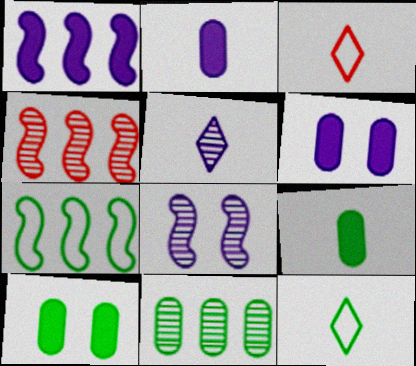[[1, 4, 7], 
[4, 6, 12]]